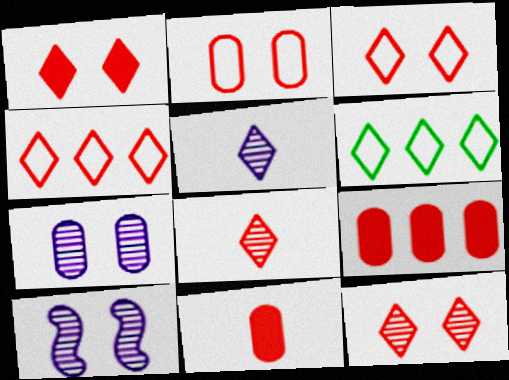[[1, 3, 12], 
[1, 4, 8], 
[1, 5, 6], 
[6, 10, 11]]